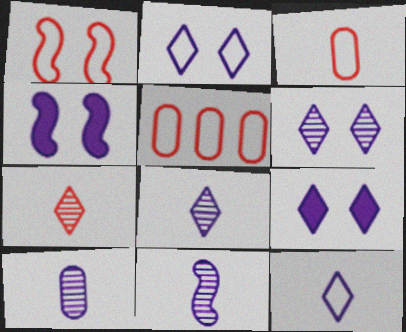[[2, 6, 9], 
[8, 10, 11]]